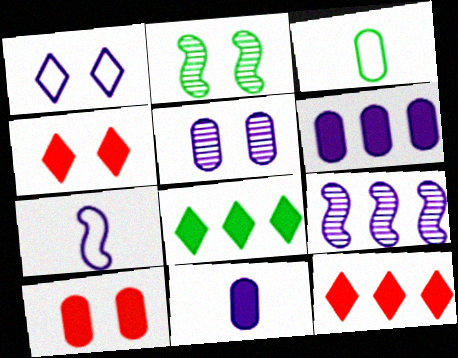[[1, 2, 10], 
[1, 9, 11], 
[2, 3, 8], 
[3, 4, 9]]